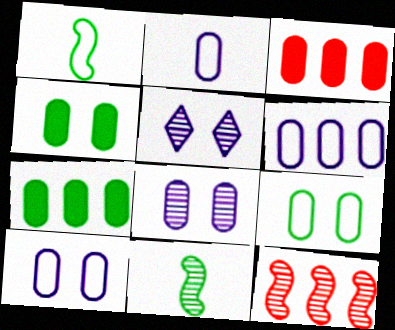[[1, 3, 5], 
[2, 6, 10]]